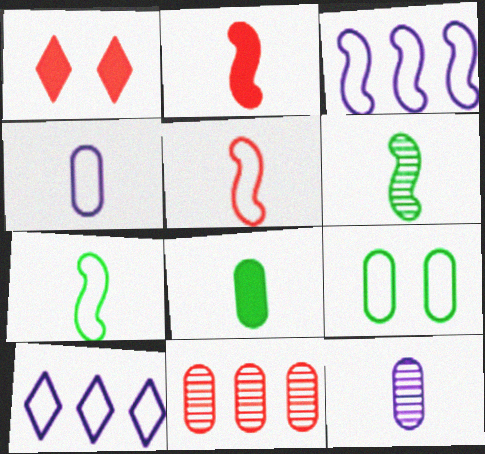[[1, 5, 11], 
[5, 9, 10]]